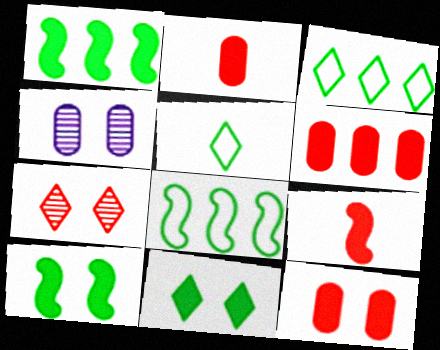[[2, 6, 12], 
[3, 4, 9]]